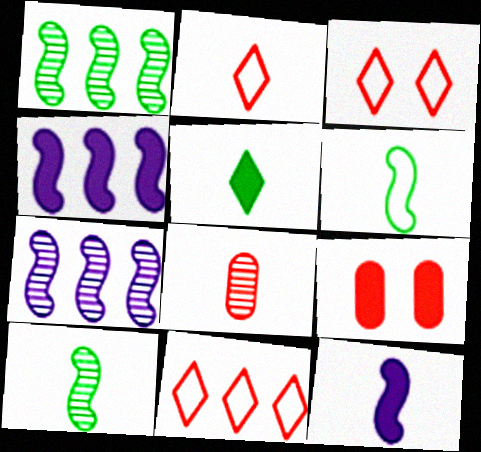[[2, 3, 11], 
[4, 5, 9]]